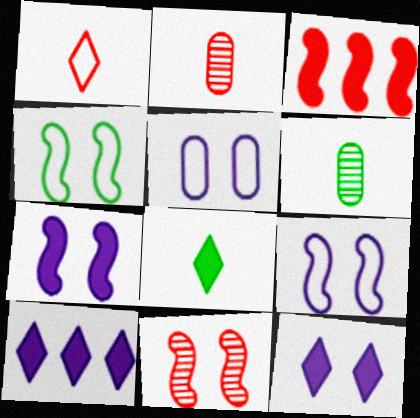[[2, 4, 10], 
[4, 7, 11]]